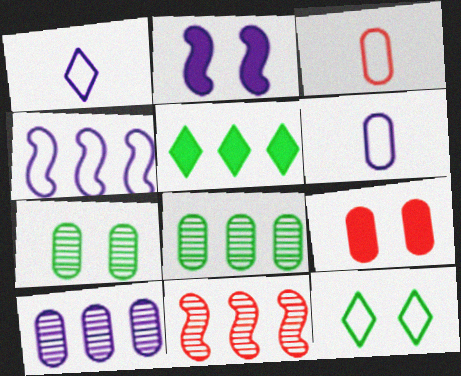[[1, 2, 10], 
[3, 4, 12], 
[6, 8, 9]]